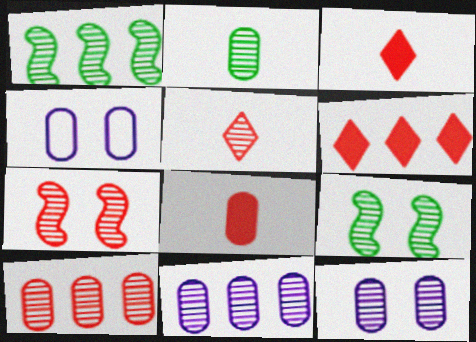[[1, 3, 4], 
[1, 5, 12], 
[2, 10, 12], 
[5, 7, 10], 
[5, 9, 11]]